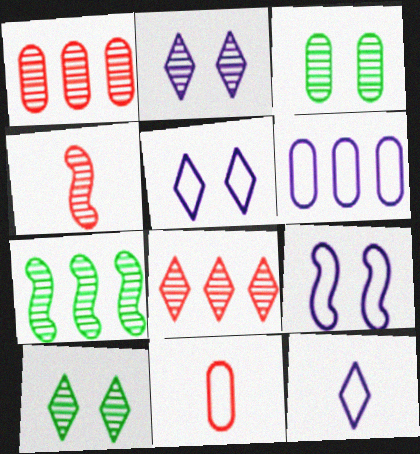[[6, 9, 12]]